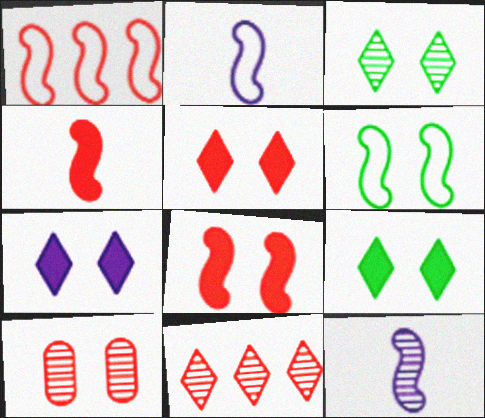[[1, 2, 6], 
[5, 7, 9], 
[6, 7, 10]]